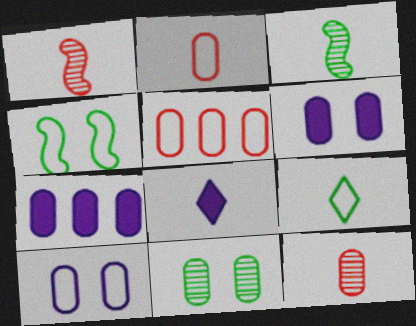[[2, 3, 8], 
[2, 7, 11]]